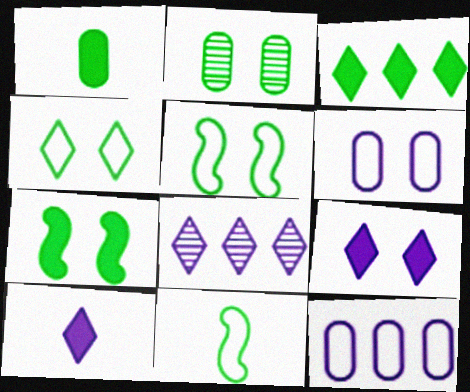[[1, 3, 7], 
[2, 3, 11], 
[2, 4, 7]]